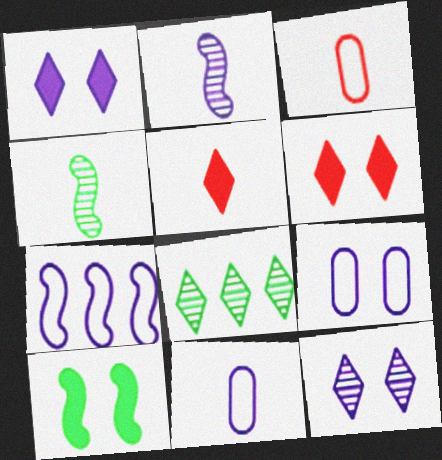[[4, 5, 11]]